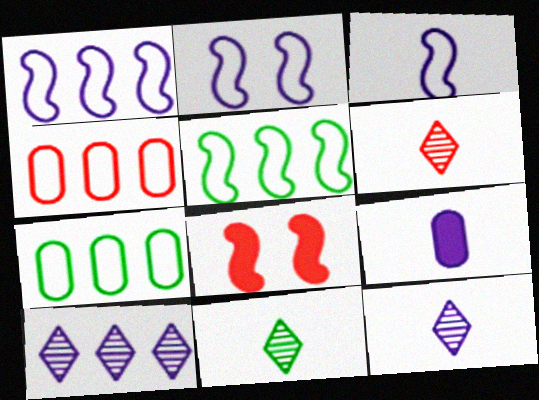[[1, 2, 3], 
[2, 9, 10], 
[3, 9, 12], 
[4, 6, 8], 
[6, 11, 12], 
[7, 8, 12]]